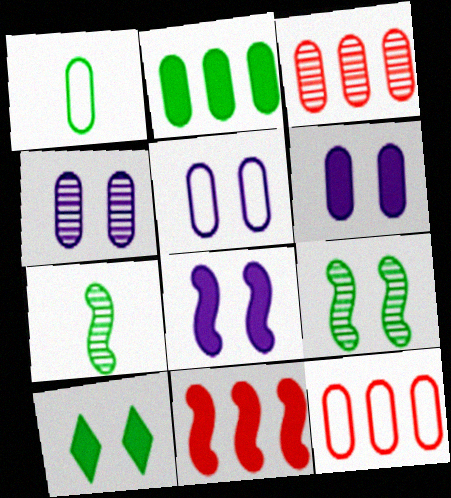[[1, 3, 6], 
[1, 5, 12], 
[4, 5, 6]]